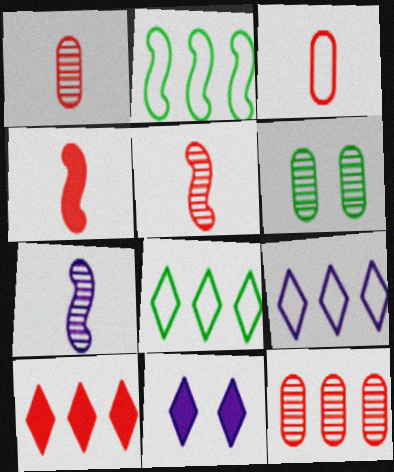[[1, 2, 11], 
[4, 6, 9]]